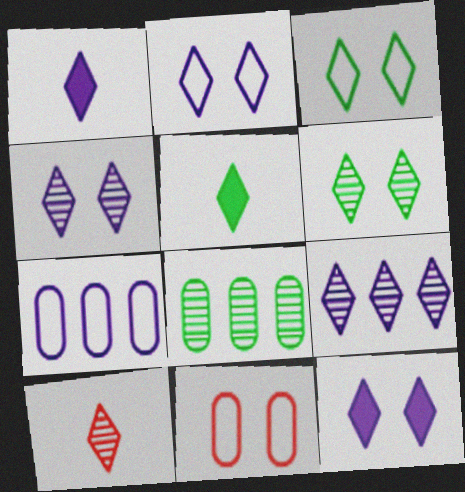[[1, 2, 9], 
[2, 4, 12], 
[6, 9, 10]]